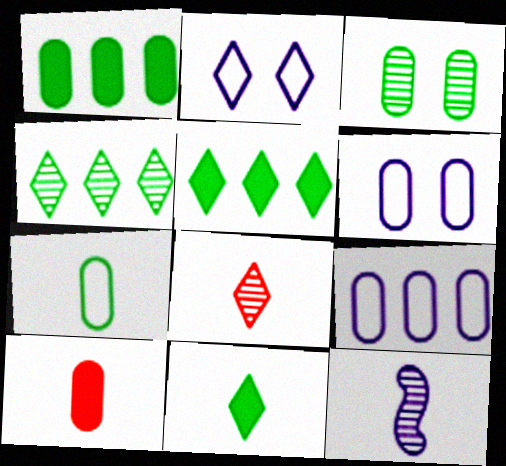[[1, 3, 7], 
[2, 5, 8], 
[3, 9, 10]]